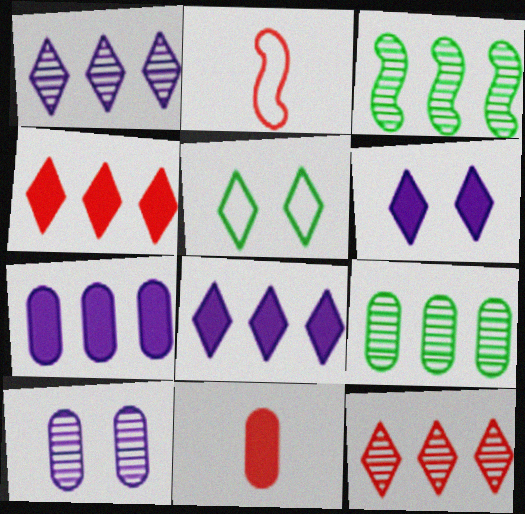[[2, 6, 9]]